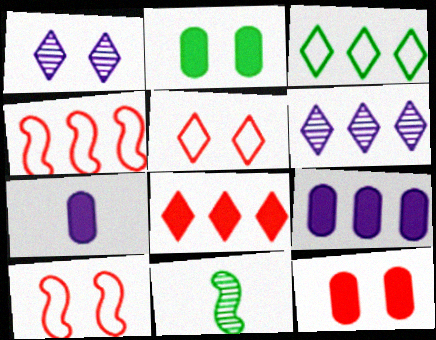[[1, 2, 10], 
[2, 3, 11], 
[3, 6, 8], 
[5, 9, 11]]